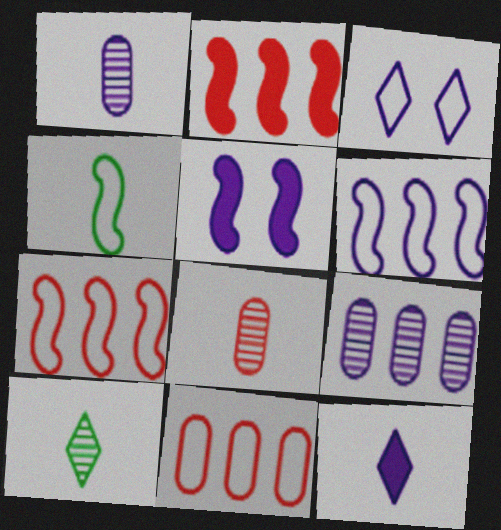[[3, 4, 11], 
[4, 8, 12], 
[5, 10, 11]]